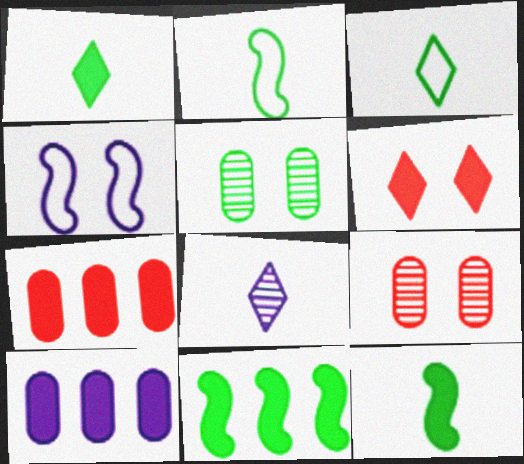[[3, 5, 11], 
[4, 5, 6], 
[4, 8, 10], 
[6, 10, 12]]